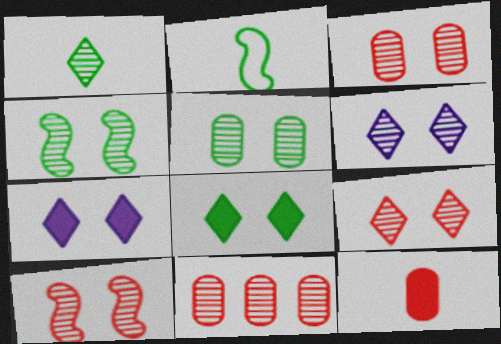[[2, 7, 11], 
[3, 4, 6], 
[3, 9, 10], 
[5, 6, 10]]